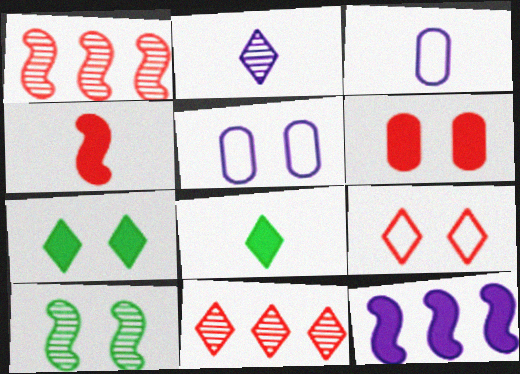[[1, 3, 7], 
[1, 5, 8], 
[2, 5, 12], 
[6, 8, 12]]